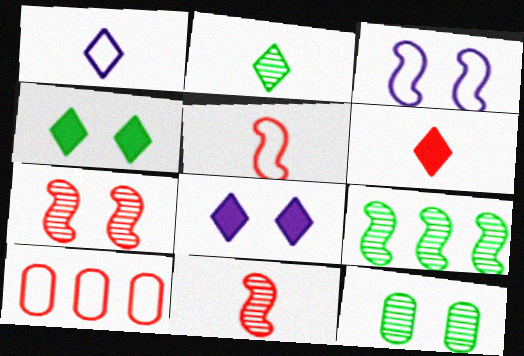[[1, 2, 6], 
[2, 9, 12], 
[6, 7, 10]]